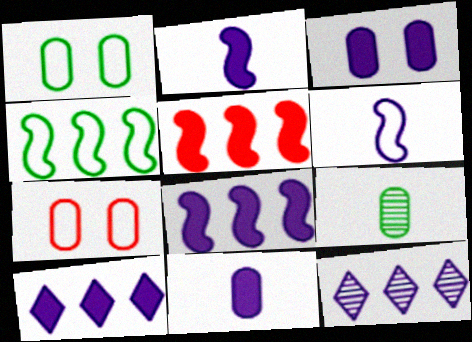[[2, 3, 10], 
[3, 6, 12]]